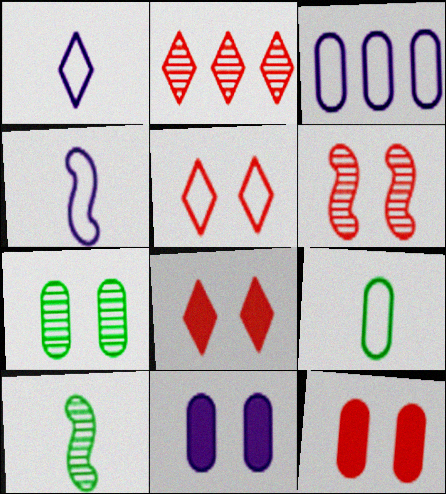[[3, 8, 10], 
[5, 6, 12]]